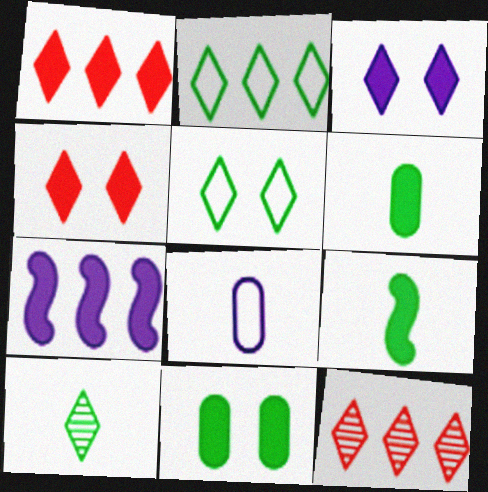[[4, 6, 7]]